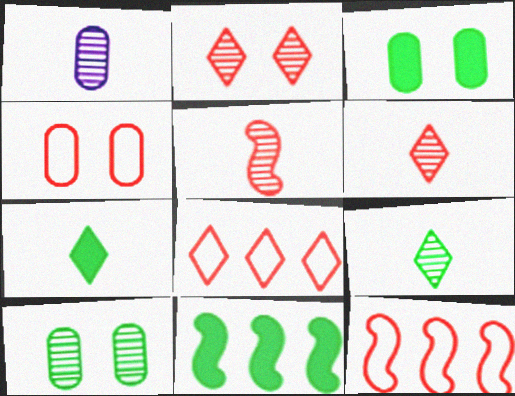[[1, 5, 9], 
[3, 7, 11]]